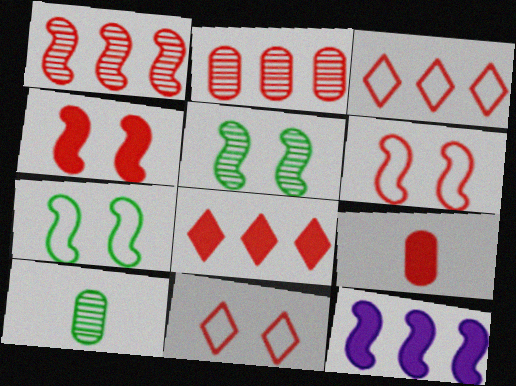[[1, 9, 11], 
[4, 8, 9], 
[10, 11, 12]]